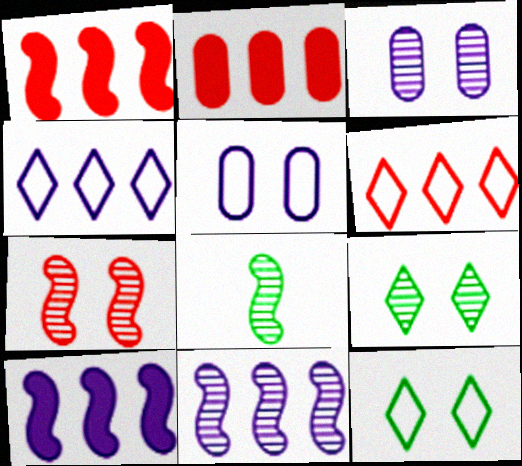[[3, 7, 9], 
[7, 8, 11]]